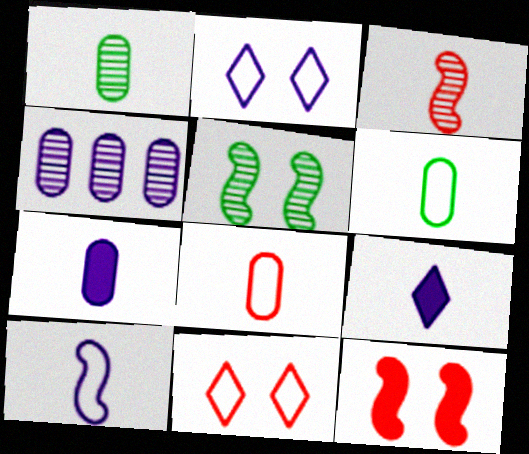[[1, 7, 8], 
[3, 6, 9]]